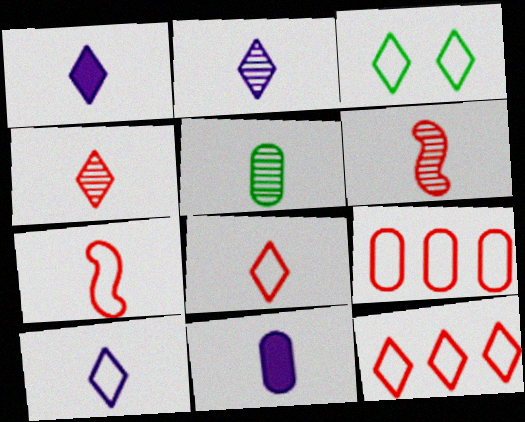[[1, 2, 10], 
[1, 5, 7], 
[2, 5, 6], 
[3, 10, 12]]